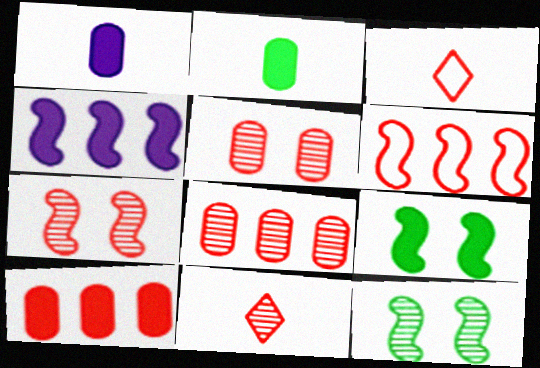[[3, 7, 10], 
[7, 8, 11]]